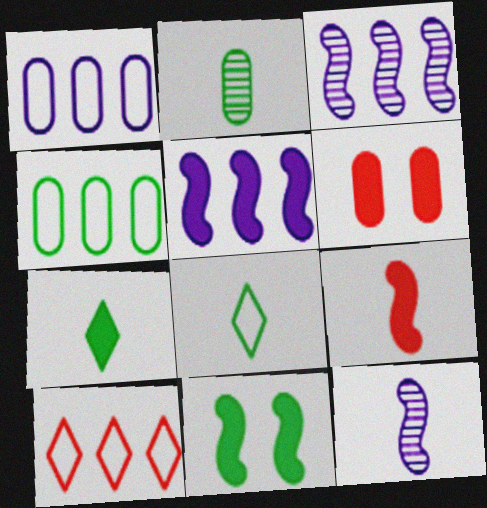[[1, 2, 6], 
[3, 6, 8], 
[5, 6, 7], 
[5, 9, 11]]